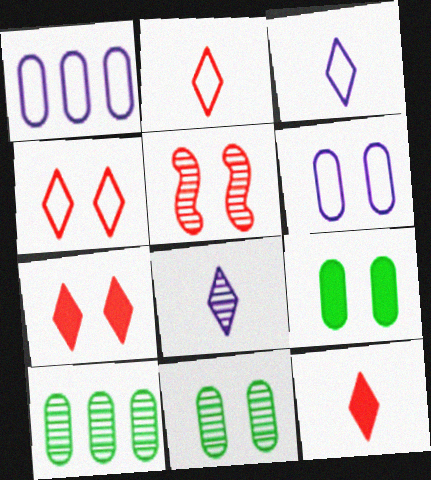[[5, 8, 10]]